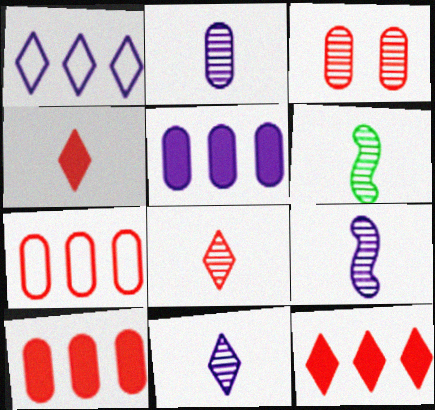[[2, 6, 8], 
[2, 9, 11]]